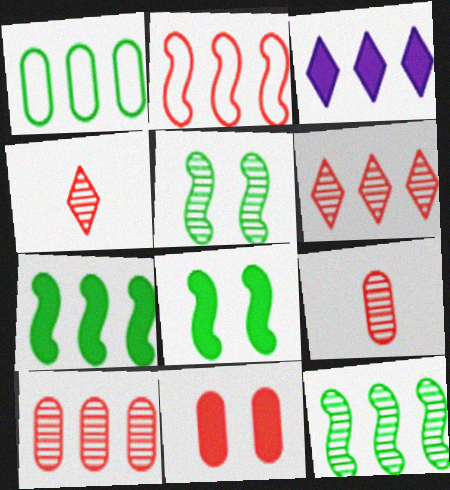[[2, 4, 11]]